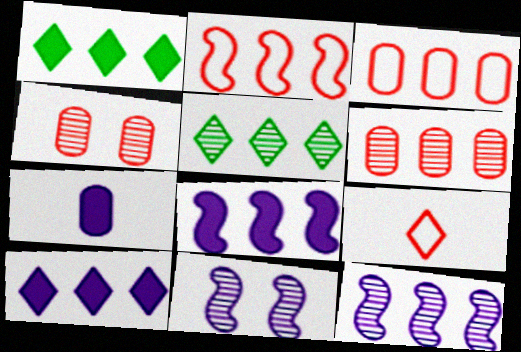[[1, 3, 12], 
[3, 5, 8], 
[5, 6, 12]]